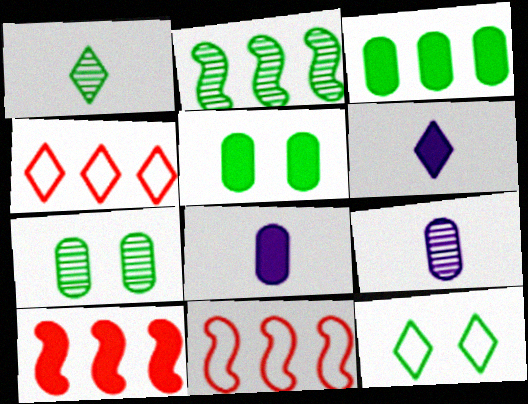[[1, 2, 7], 
[5, 6, 10], 
[6, 7, 11], 
[9, 10, 12]]